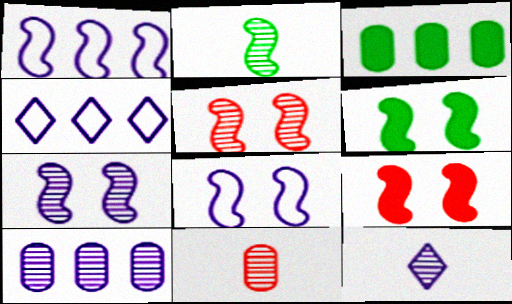[[1, 2, 9], 
[2, 11, 12], 
[4, 6, 11], 
[5, 6, 8], 
[7, 10, 12]]